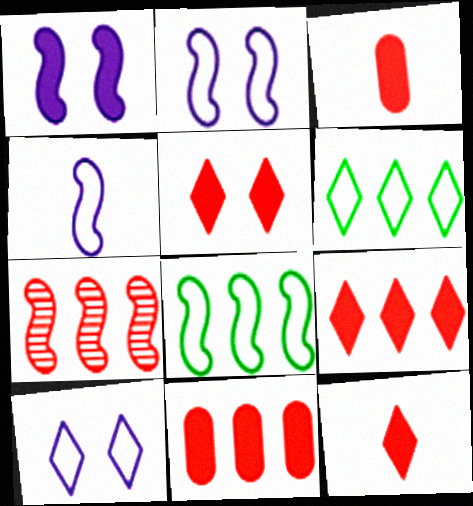[[5, 9, 12]]